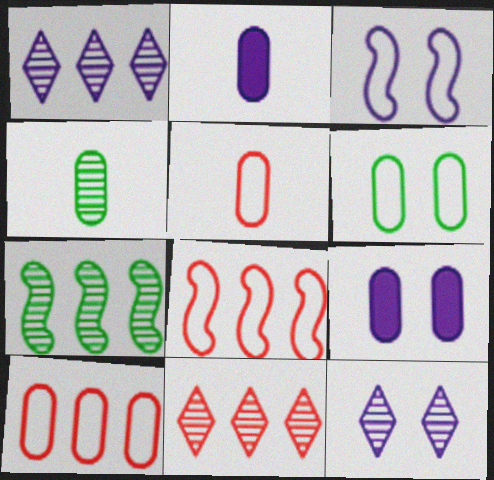[[1, 2, 3], 
[2, 4, 5], 
[3, 9, 12], 
[4, 9, 10]]